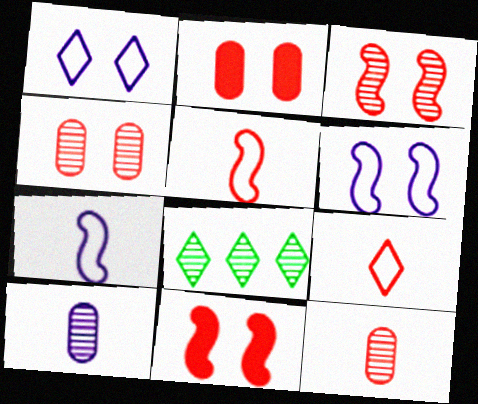[[2, 7, 8], 
[3, 8, 10]]